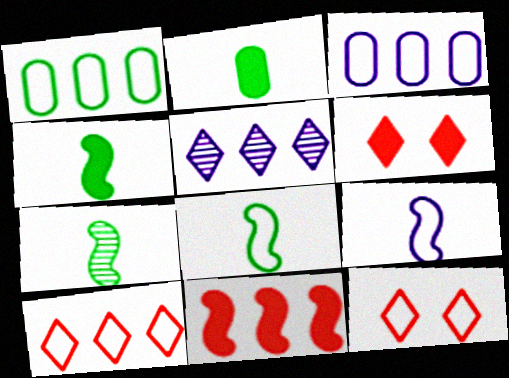[[1, 5, 11], 
[1, 9, 12], 
[3, 6, 7], 
[3, 8, 12], 
[4, 7, 8]]